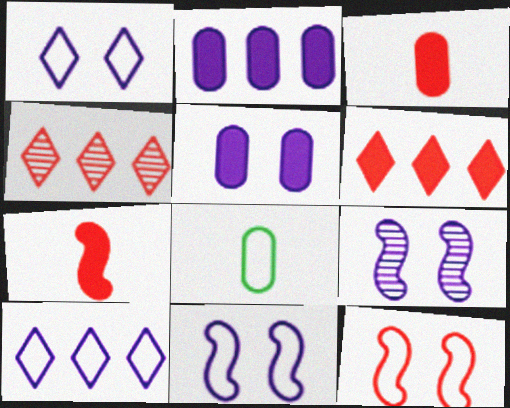[[1, 5, 9], 
[3, 4, 12], 
[6, 8, 9], 
[8, 10, 12]]